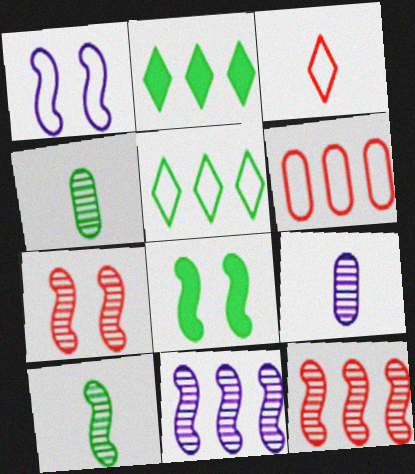[[1, 7, 8], 
[2, 6, 11], 
[4, 5, 8], 
[7, 10, 11]]